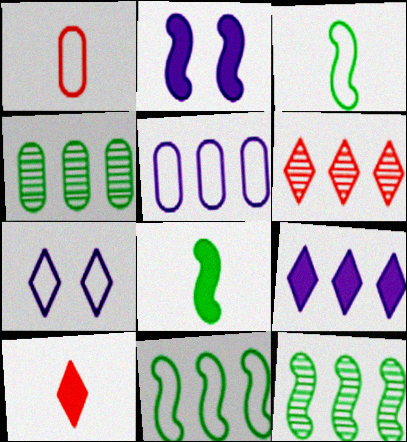[[1, 7, 11]]